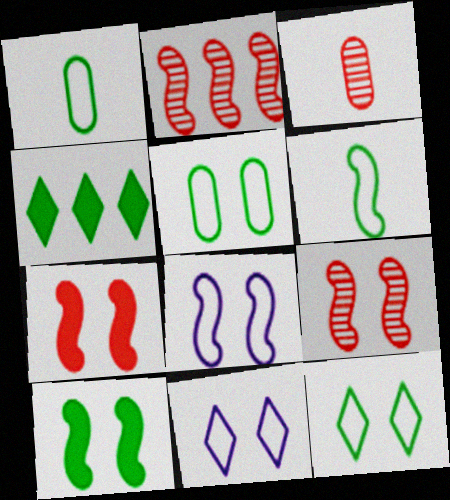[[3, 4, 8], 
[8, 9, 10]]